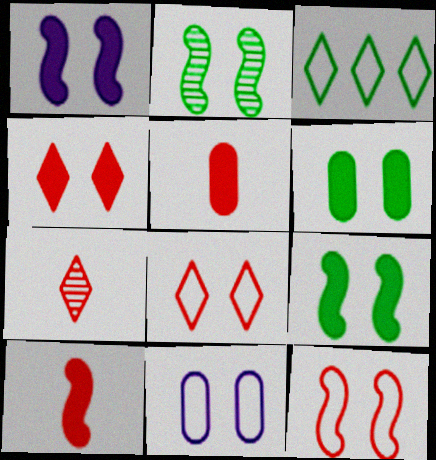[[1, 2, 12], 
[1, 4, 6], 
[2, 4, 11]]